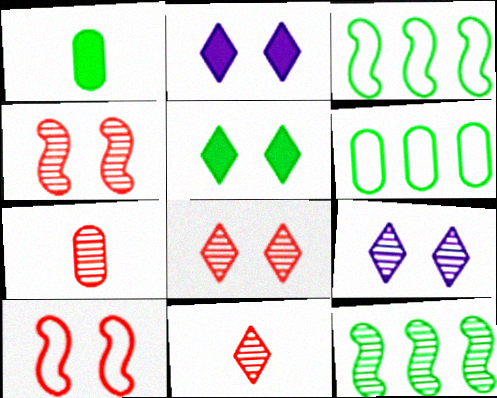[[2, 3, 7], 
[7, 9, 12]]